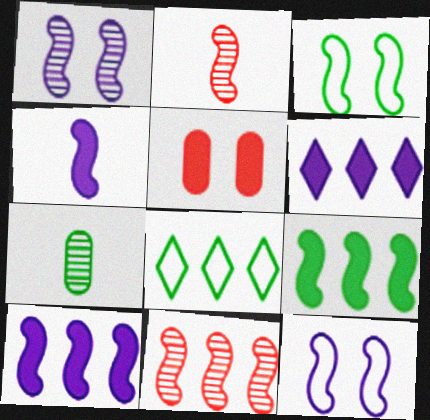[[2, 3, 10], 
[2, 9, 12], 
[3, 4, 11]]